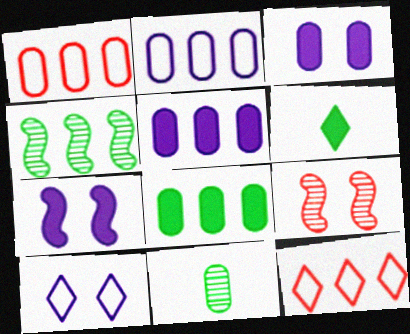[[1, 3, 11], 
[2, 6, 9], 
[4, 5, 12], 
[7, 11, 12]]